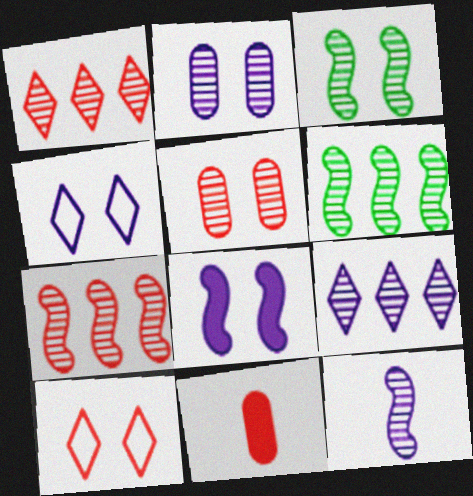[[2, 4, 8], 
[2, 9, 12], 
[3, 7, 12], 
[4, 6, 11], 
[7, 10, 11]]